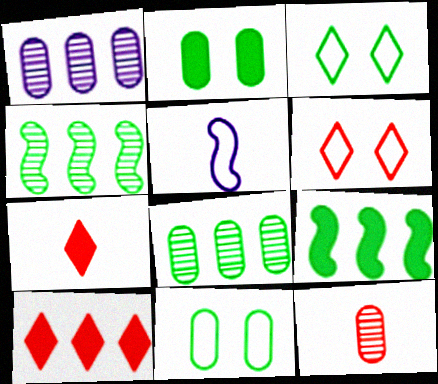[]